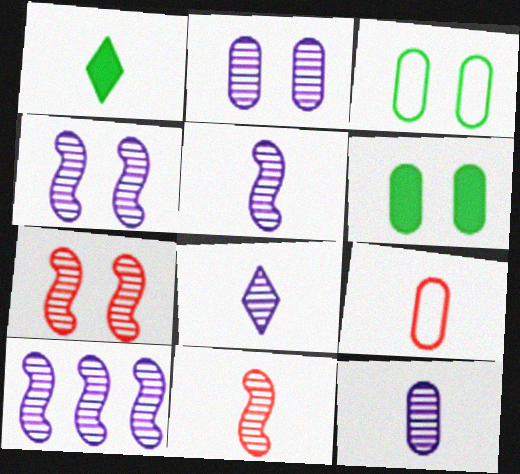[[1, 5, 9], 
[2, 8, 10], 
[4, 5, 10], 
[5, 8, 12]]